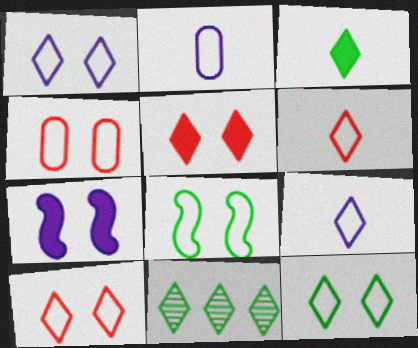[[1, 4, 8], 
[1, 10, 12], 
[3, 11, 12], 
[5, 9, 11]]